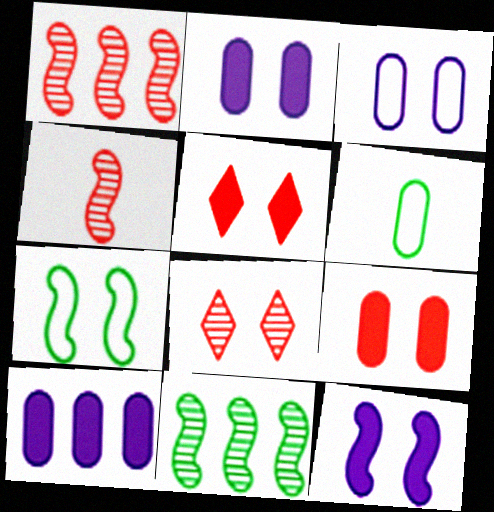[[2, 7, 8]]